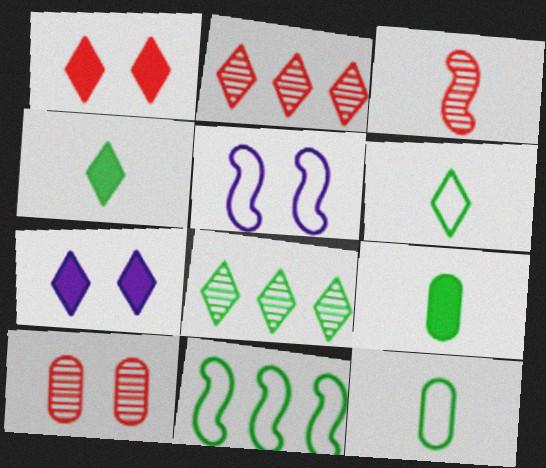[[2, 3, 10], 
[2, 5, 9], 
[2, 6, 7]]